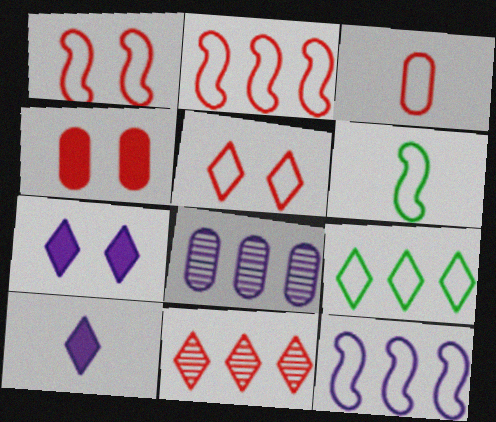[[1, 6, 12], 
[2, 3, 5]]